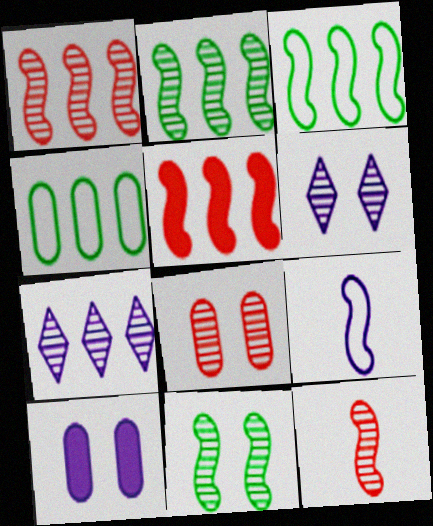[[4, 5, 7], 
[5, 9, 11], 
[6, 8, 11], 
[7, 9, 10]]